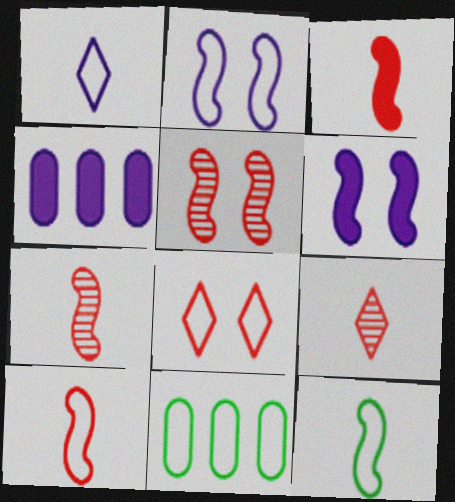[[3, 7, 10], 
[6, 9, 11]]